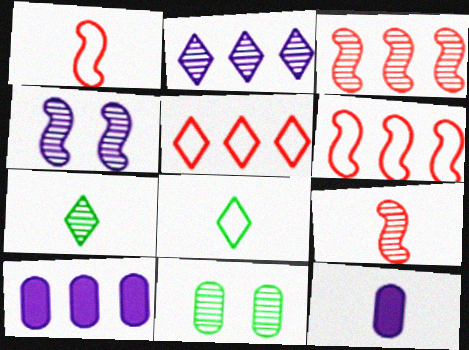[[1, 7, 12], 
[2, 9, 11], 
[8, 9, 12]]